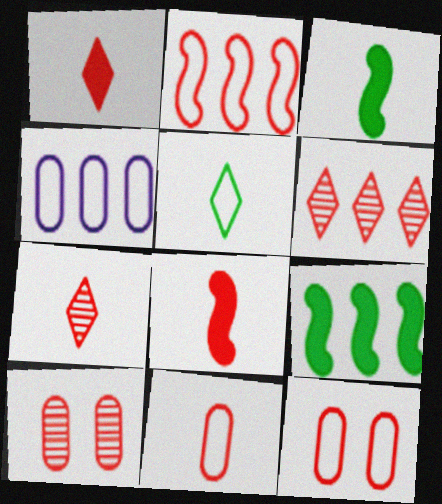[[1, 2, 10], 
[4, 6, 9], 
[6, 8, 12], 
[7, 8, 11]]